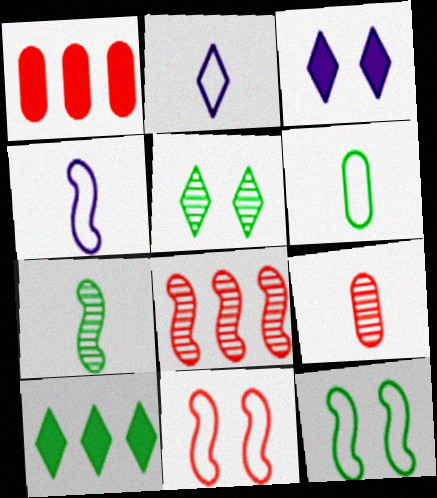[[1, 4, 5], 
[3, 6, 8]]